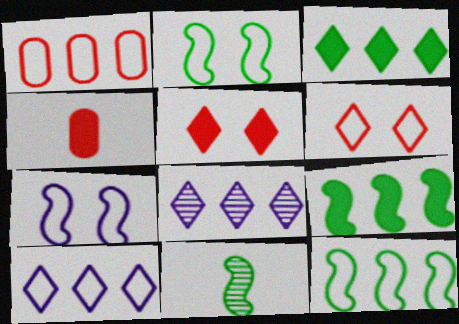[[1, 8, 9], 
[1, 10, 12], 
[2, 4, 8], 
[2, 9, 11]]